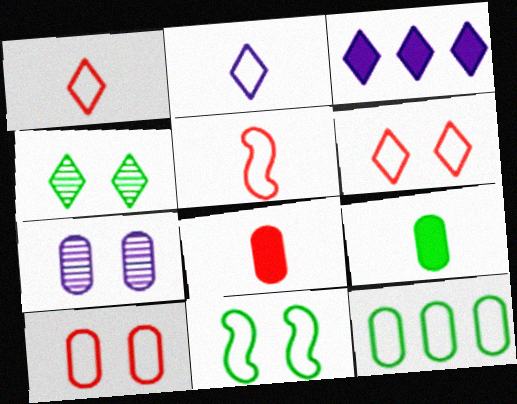[[1, 3, 4], 
[7, 8, 12]]